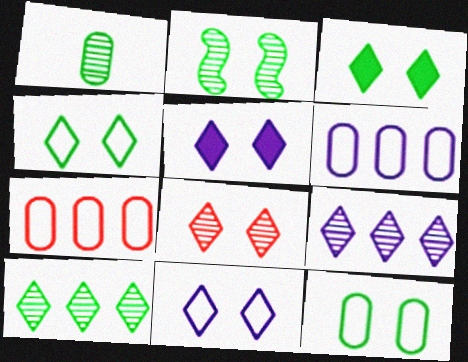[[1, 2, 10], 
[2, 3, 12], 
[3, 8, 11], 
[4, 5, 8]]